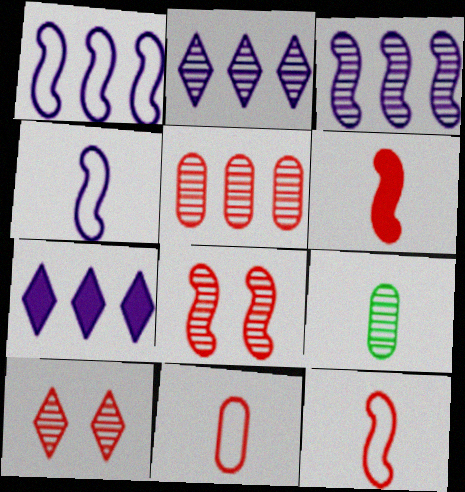[[2, 8, 9], 
[3, 9, 10]]